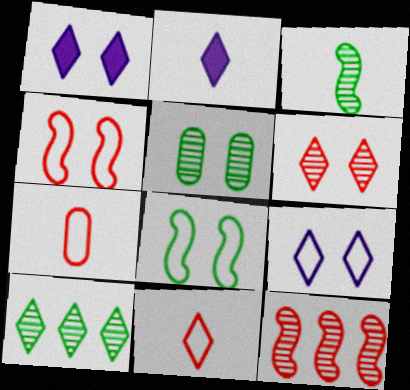[[1, 4, 5], 
[1, 10, 11], 
[2, 3, 7], 
[3, 5, 10]]